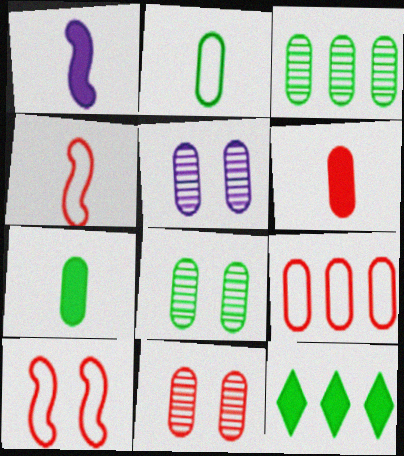[[4, 5, 12], 
[5, 7, 9], 
[5, 8, 11], 
[6, 9, 11]]